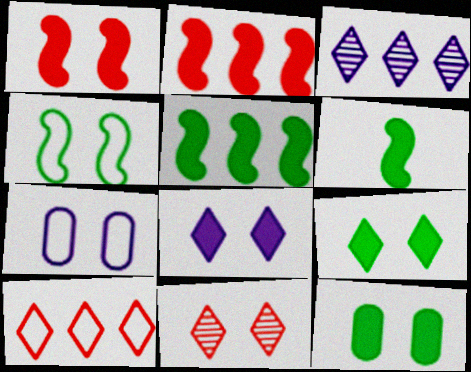[[1, 8, 12]]